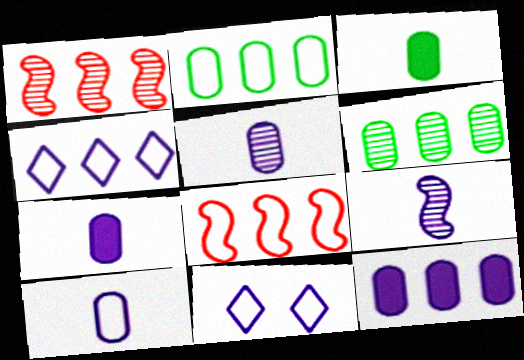[[1, 3, 11], 
[2, 4, 8], 
[5, 7, 10], 
[9, 11, 12]]